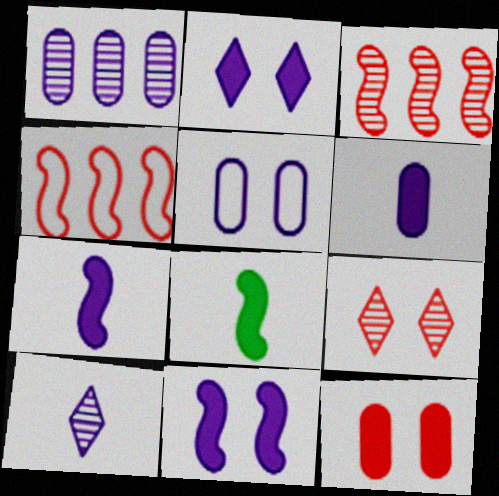[[1, 5, 6]]